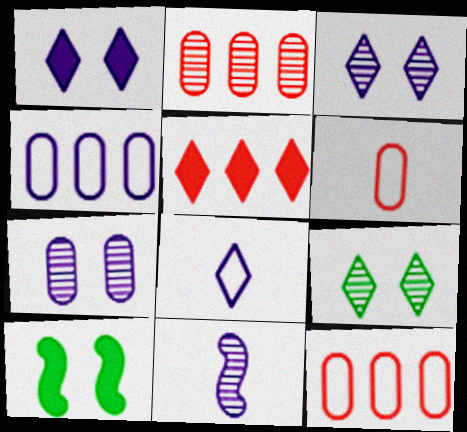[[1, 4, 11], 
[2, 8, 10], 
[2, 9, 11], 
[5, 8, 9]]